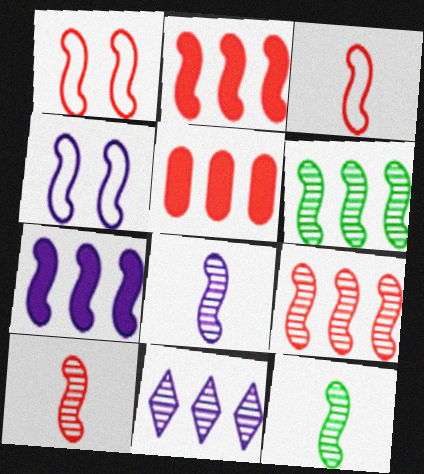[[1, 2, 10], 
[1, 7, 12], 
[2, 4, 12], 
[4, 7, 8], 
[8, 10, 12]]